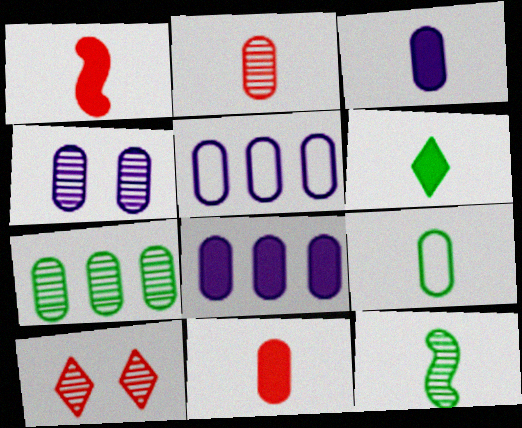[[1, 3, 6], 
[2, 3, 9], 
[2, 4, 7], 
[3, 4, 5], 
[6, 9, 12]]